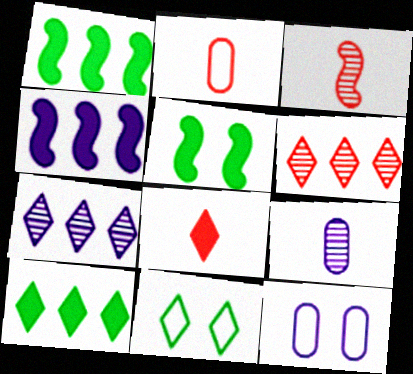[[2, 3, 8], 
[2, 5, 7], 
[3, 10, 12], 
[7, 8, 11]]